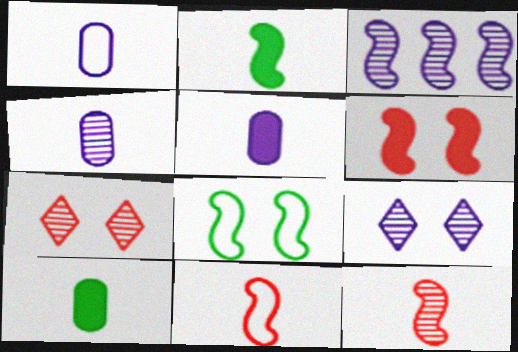[[1, 4, 5], 
[3, 4, 9]]